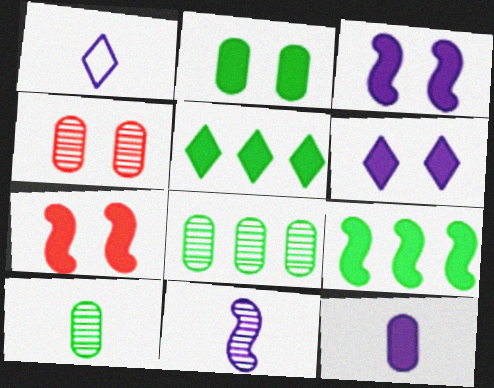[[1, 4, 9], 
[1, 7, 8], 
[1, 11, 12], 
[2, 6, 7], 
[5, 7, 12]]